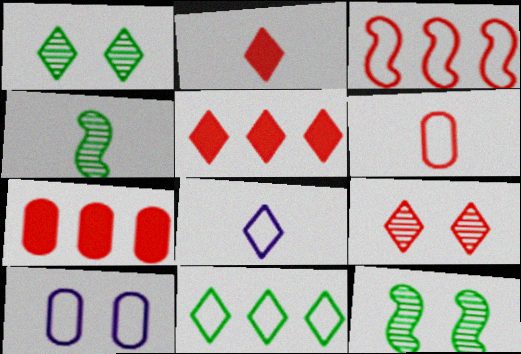[[1, 5, 8], 
[4, 5, 10], 
[7, 8, 12]]